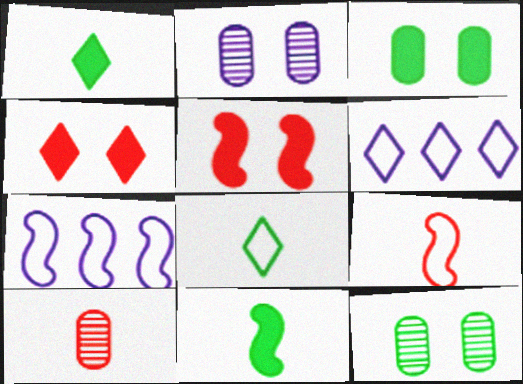[]